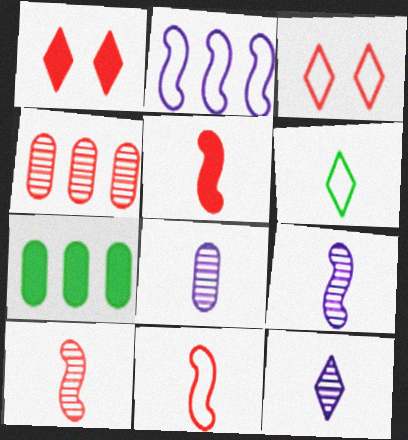[[1, 4, 11], 
[3, 4, 5], 
[3, 7, 9], 
[5, 6, 8], 
[5, 10, 11], 
[8, 9, 12]]